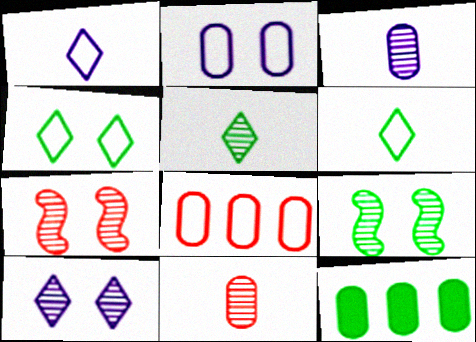[[1, 7, 12], 
[2, 11, 12], 
[6, 9, 12]]